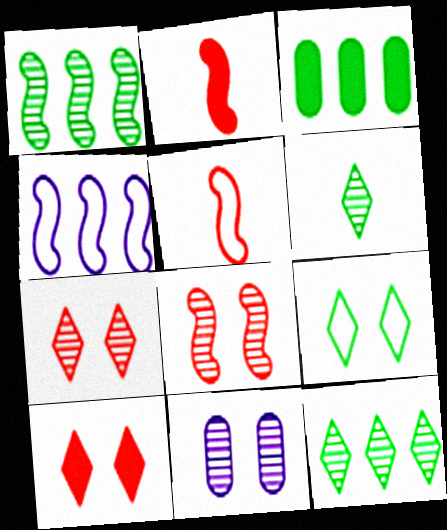[]